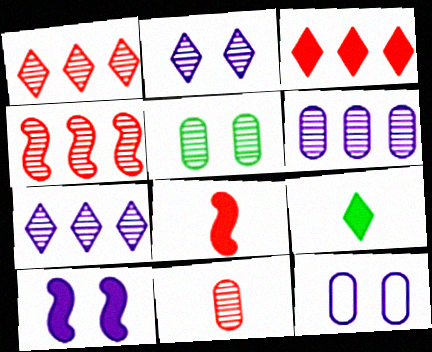[[2, 10, 12], 
[4, 9, 12], 
[5, 6, 11]]